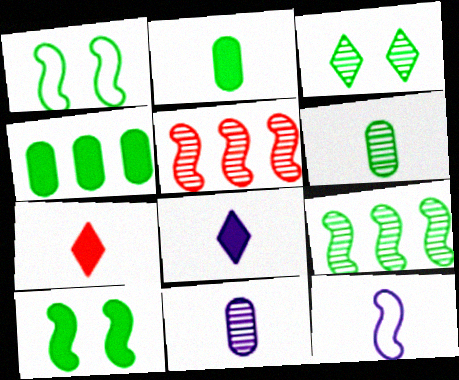[[3, 5, 11], 
[3, 6, 9], 
[5, 10, 12], 
[6, 7, 12], 
[8, 11, 12]]